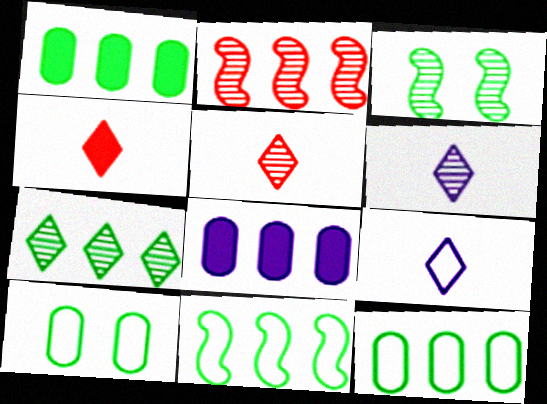[[1, 7, 11]]